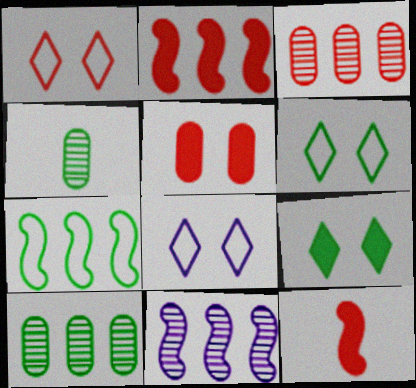[[1, 3, 12], 
[1, 6, 8], 
[2, 4, 8], 
[2, 7, 11], 
[4, 7, 9], 
[8, 10, 12]]